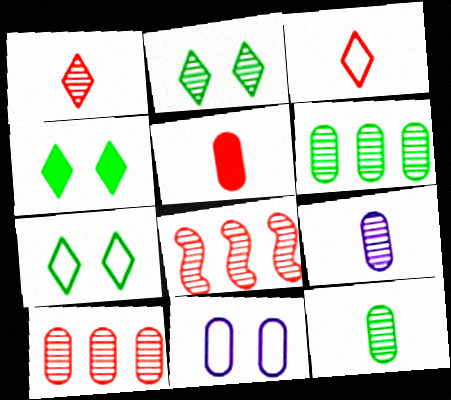[[2, 4, 7], 
[2, 8, 9], 
[5, 6, 11]]